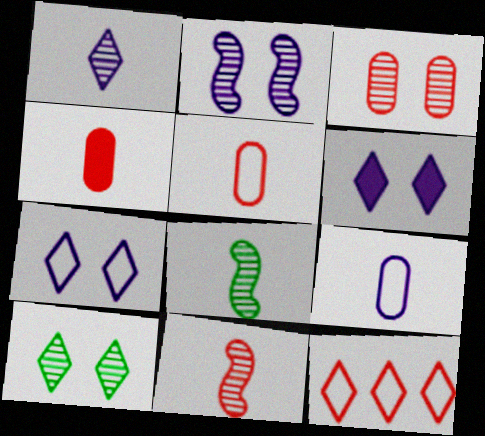[[2, 3, 10]]